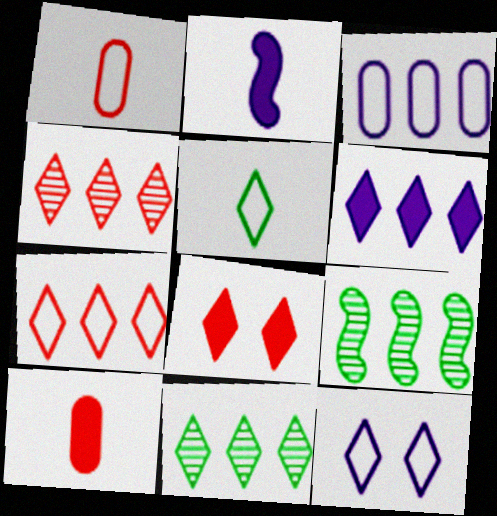[[5, 7, 12], 
[6, 7, 11], 
[9, 10, 12]]